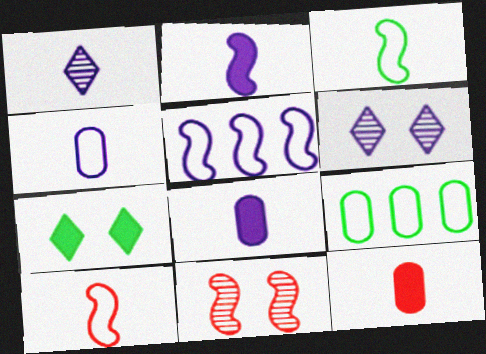[[1, 2, 4], 
[1, 3, 12], 
[5, 6, 8]]